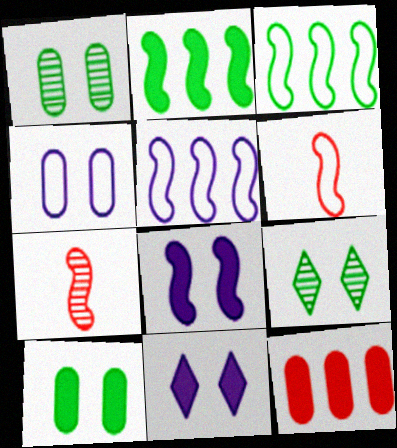[[3, 7, 8]]